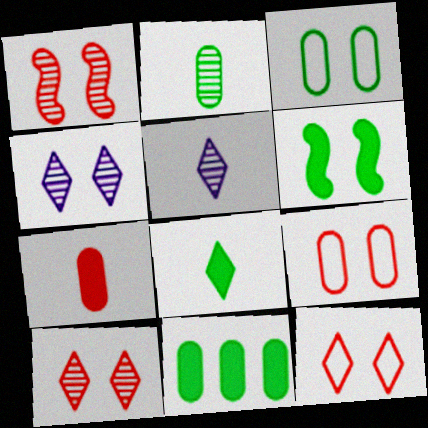[[2, 3, 11], 
[4, 6, 9], 
[6, 8, 11]]